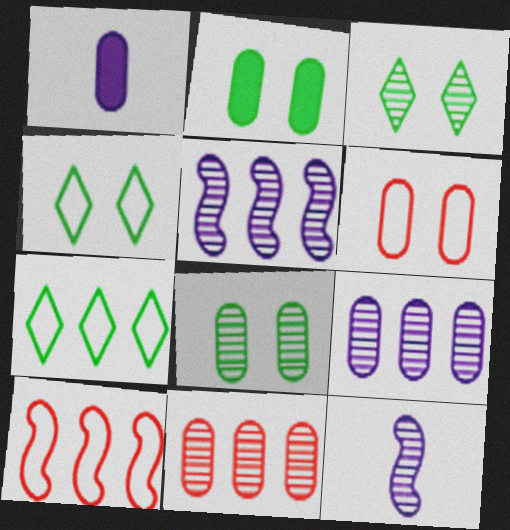[[1, 3, 10], 
[3, 11, 12]]